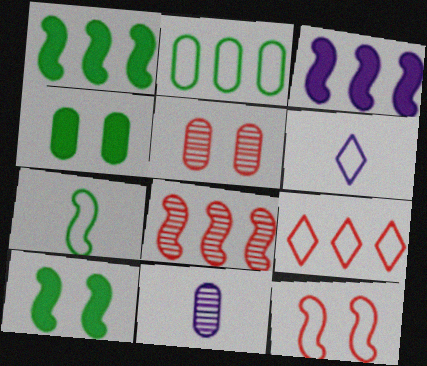[[1, 5, 6], 
[2, 6, 12], 
[4, 6, 8], 
[9, 10, 11]]